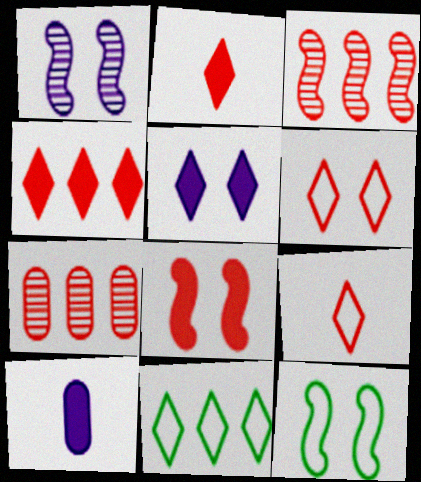[[1, 8, 12], 
[7, 8, 9]]